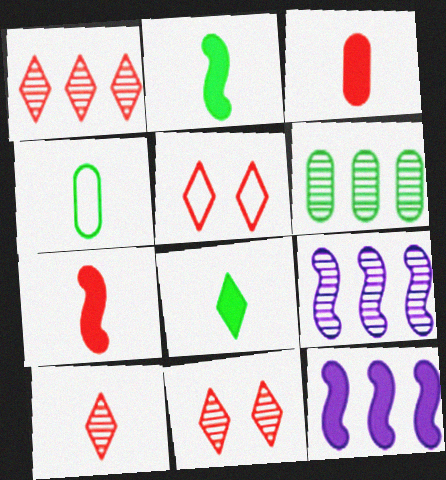[[1, 6, 9], 
[1, 10, 11], 
[4, 11, 12]]